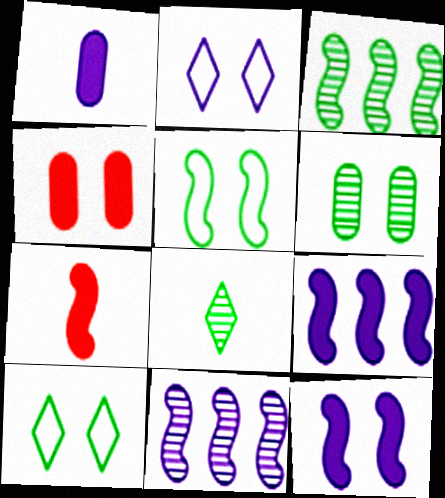[[1, 2, 11], 
[3, 6, 8], 
[5, 7, 11]]